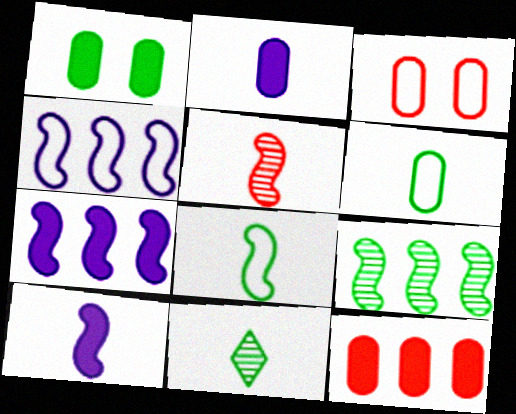[[1, 2, 12], 
[3, 7, 11], 
[5, 8, 10]]